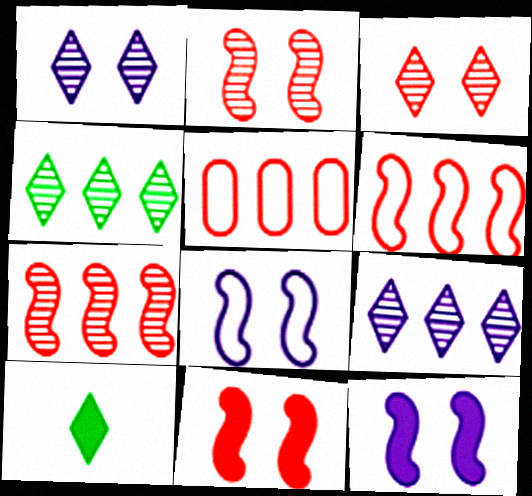[]